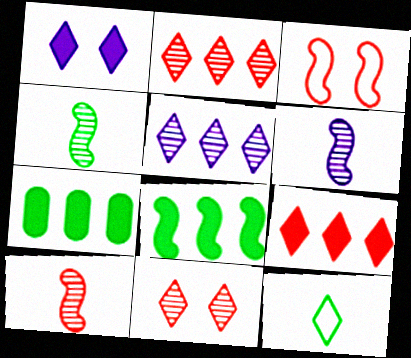[[1, 2, 12], 
[3, 6, 8], 
[4, 6, 10]]